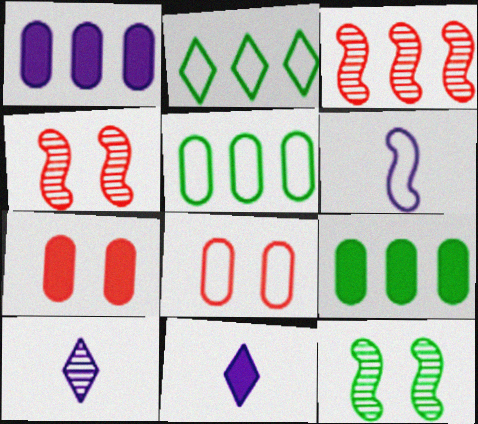[[1, 2, 3], 
[2, 6, 8], 
[4, 5, 11]]